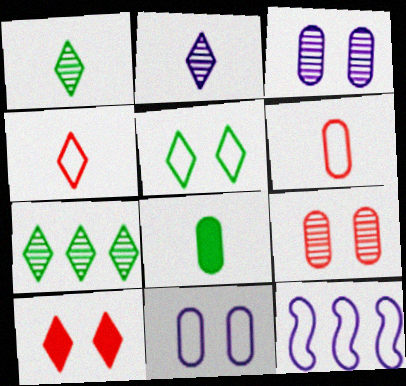[[5, 6, 12]]